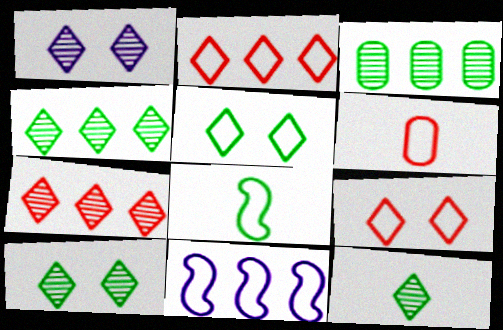[[1, 7, 12], 
[4, 10, 12], 
[5, 6, 11]]